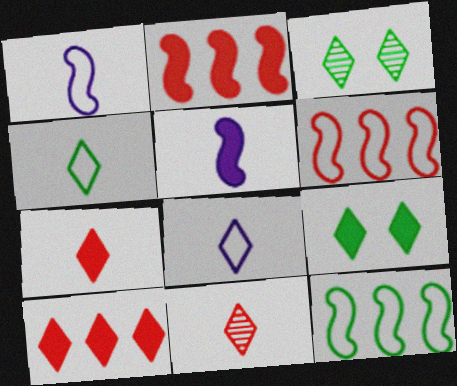[[3, 8, 10]]